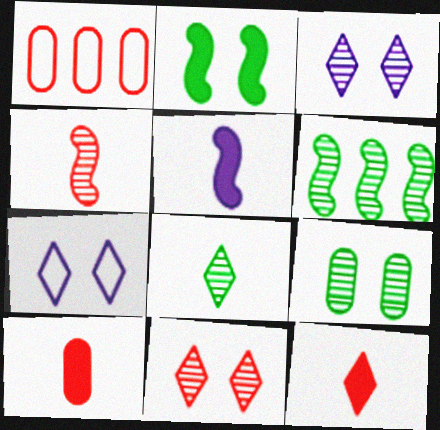[[6, 7, 10], 
[6, 8, 9]]